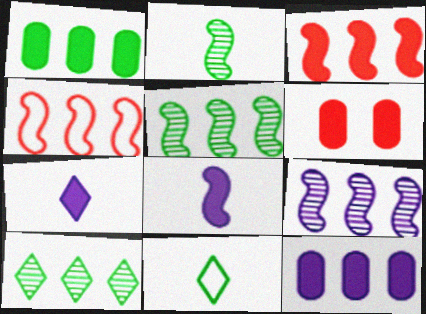[[4, 10, 12], 
[6, 9, 11]]